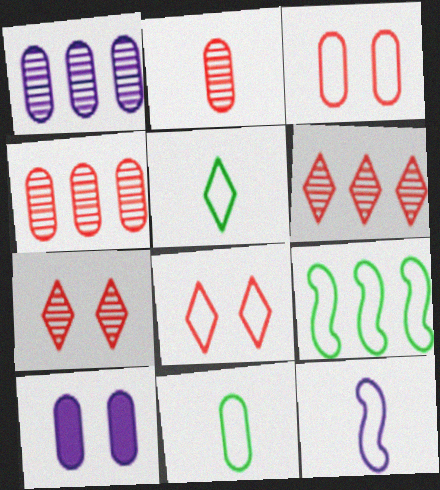[[4, 10, 11]]